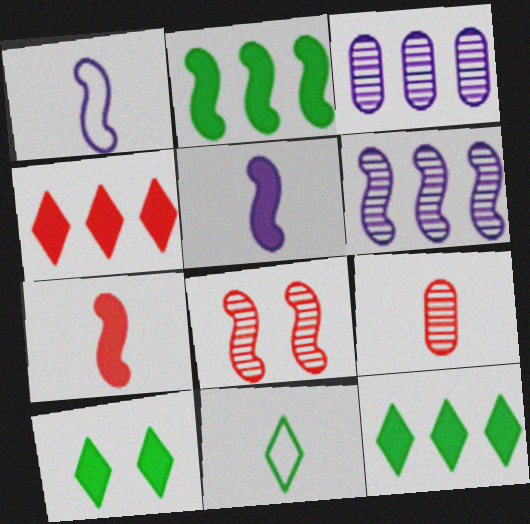[[1, 2, 8], 
[5, 9, 11]]